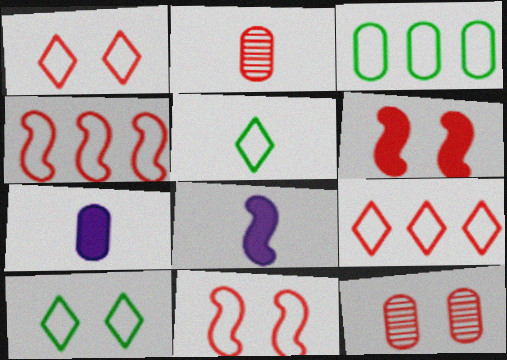[[1, 6, 12], 
[2, 5, 8], 
[2, 6, 9], 
[3, 7, 12]]